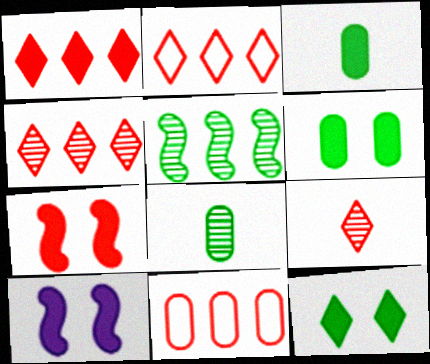[[1, 2, 4], 
[1, 3, 10], 
[2, 8, 10], 
[7, 9, 11]]